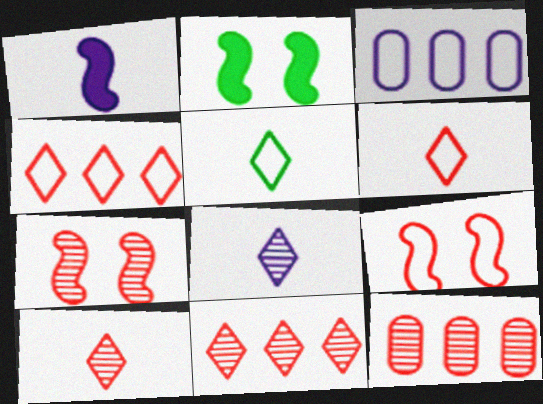[[2, 3, 10], 
[3, 5, 9], 
[7, 10, 12]]